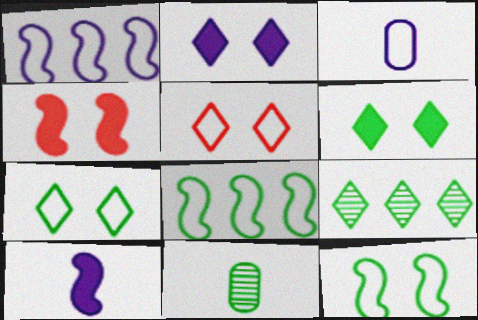[[3, 4, 9], 
[3, 5, 8], 
[6, 8, 11]]